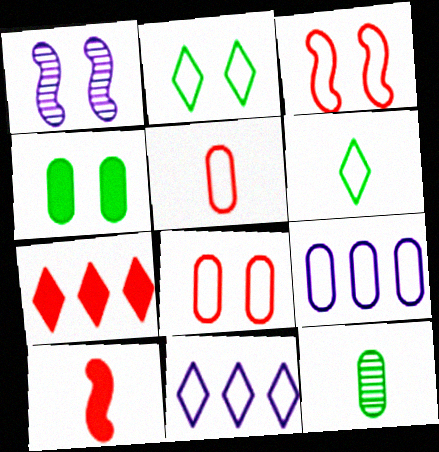[[3, 6, 9]]